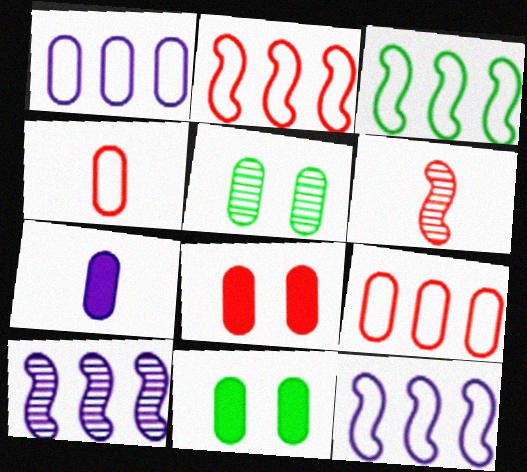[[2, 3, 12], 
[5, 7, 9]]